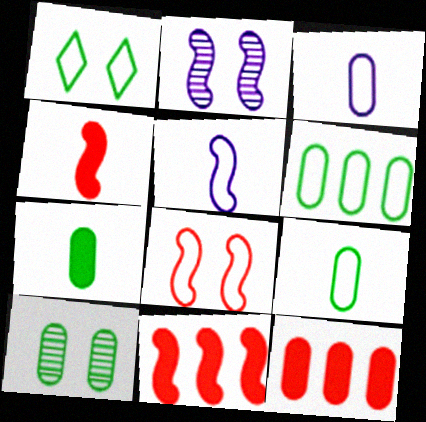[[3, 10, 12], 
[6, 7, 10]]